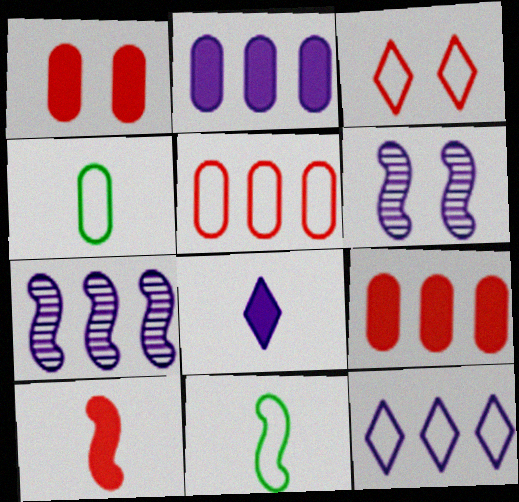[[2, 7, 12]]